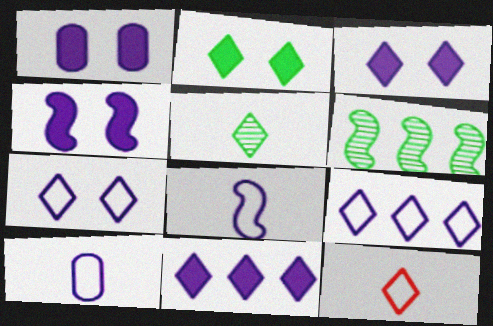[[1, 3, 4], 
[1, 6, 12]]